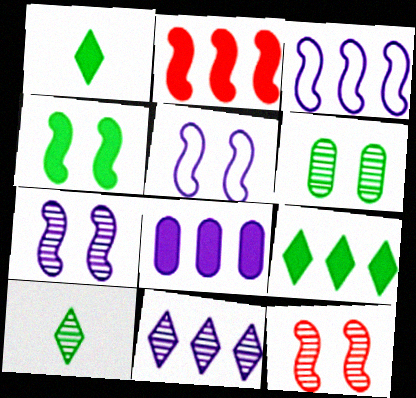[[2, 8, 9], 
[3, 8, 11], 
[4, 5, 12]]